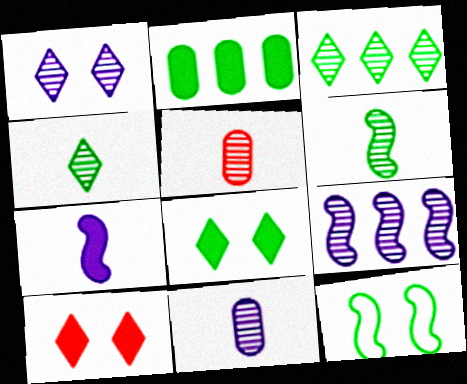[[1, 9, 11], 
[2, 4, 12], 
[2, 7, 10]]